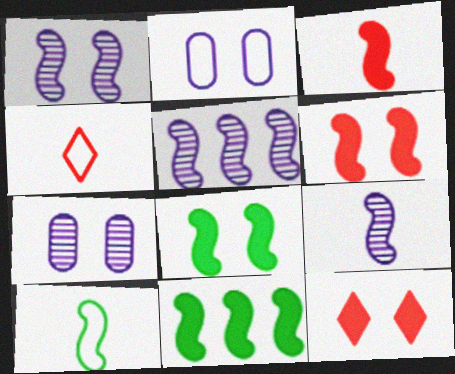[[1, 5, 9], 
[3, 9, 10], 
[4, 7, 11], 
[5, 6, 10]]